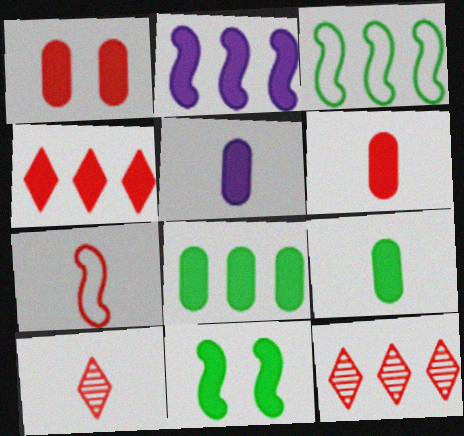[[1, 5, 8], 
[1, 7, 12], 
[2, 4, 8], 
[4, 5, 11], 
[5, 6, 9], 
[6, 7, 10]]